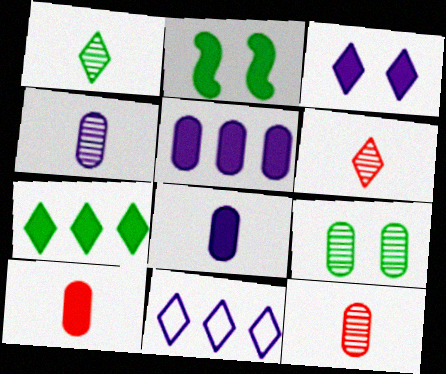[[2, 11, 12]]